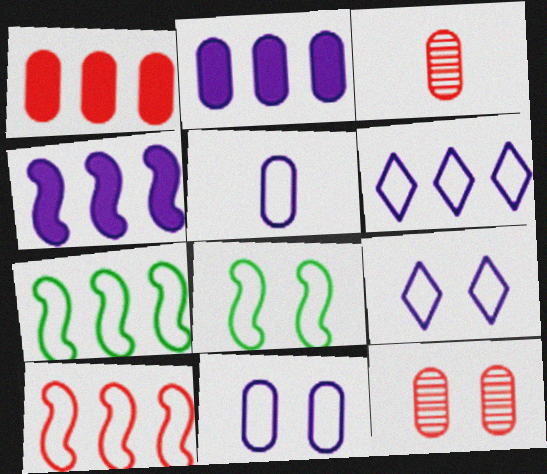[]